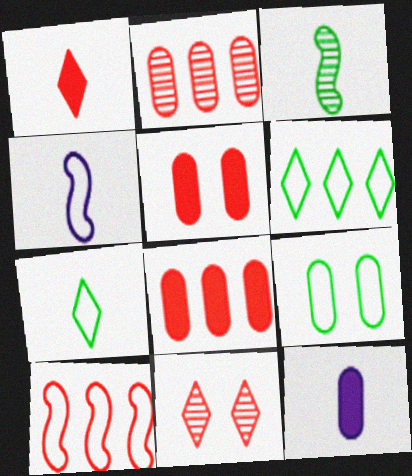[[2, 9, 12]]